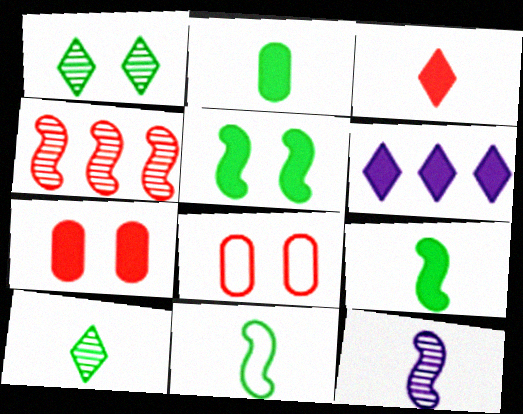[[2, 10, 11], 
[3, 4, 8], 
[6, 7, 9]]